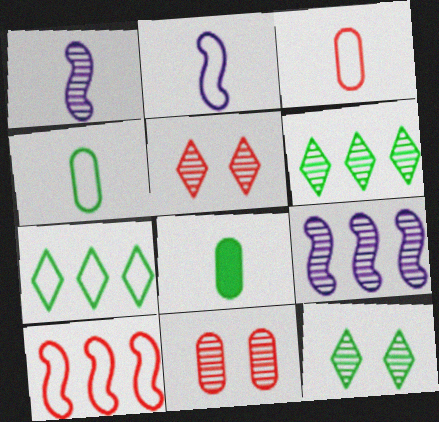[[1, 6, 11]]